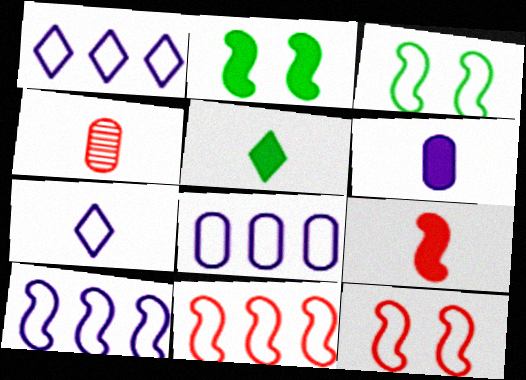[[1, 2, 4], 
[1, 8, 10], 
[5, 6, 9]]